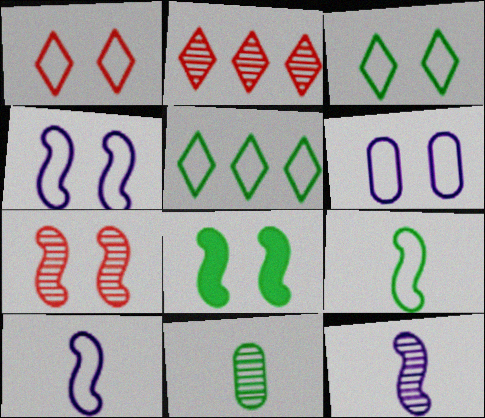[[4, 7, 8], 
[5, 8, 11]]